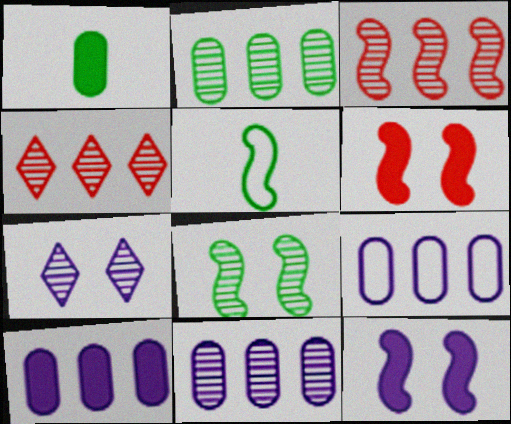[[3, 5, 12], 
[9, 10, 11]]